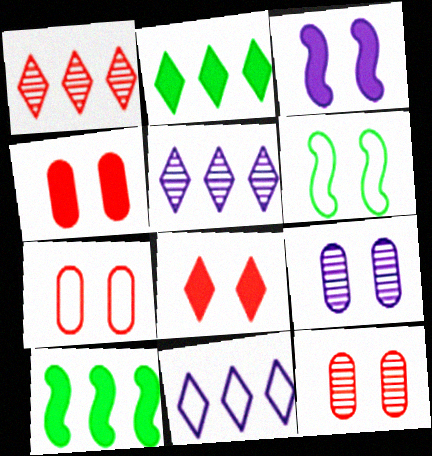[[1, 2, 11], 
[4, 7, 12], 
[6, 8, 9]]